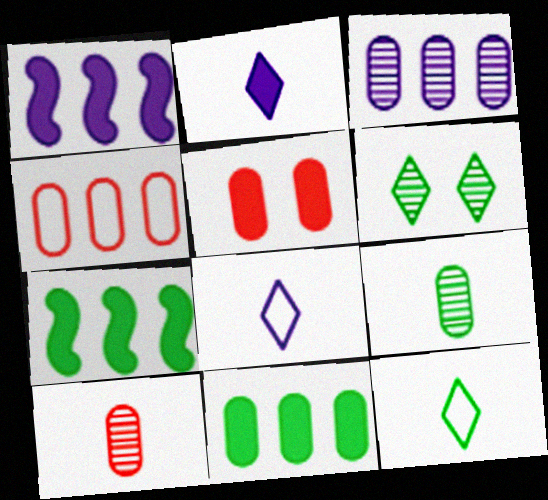[[2, 5, 7], 
[3, 4, 11], 
[4, 5, 10]]